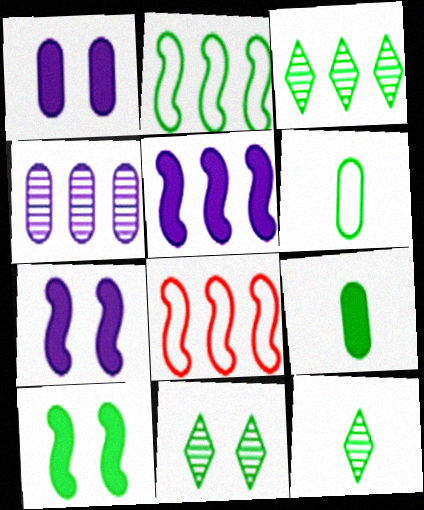[[1, 8, 12], 
[2, 9, 11], 
[3, 6, 10], 
[3, 11, 12]]